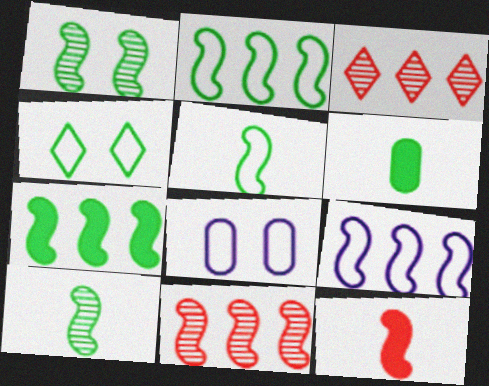[[1, 5, 7], 
[1, 9, 12], 
[7, 9, 11]]